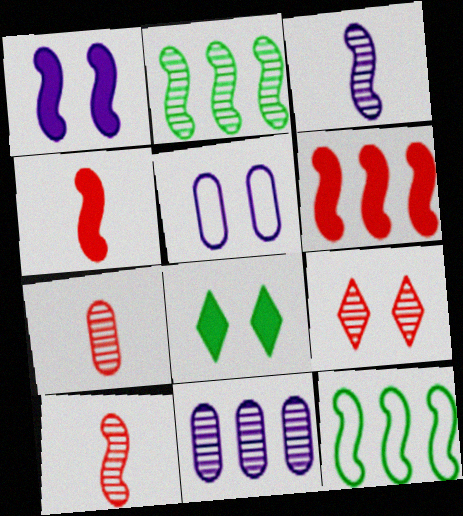[[1, 10, 12]]